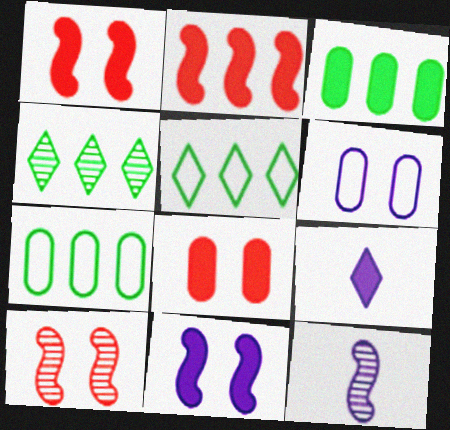[[1, 3, 9], 
[5, 8, 12], 
[7, 9, 10]]